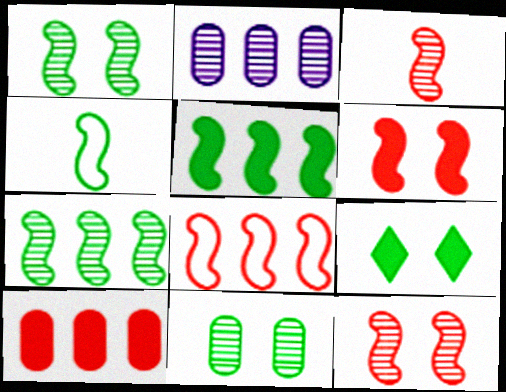[[1, 4, 5], 
[3, 6, 8]]